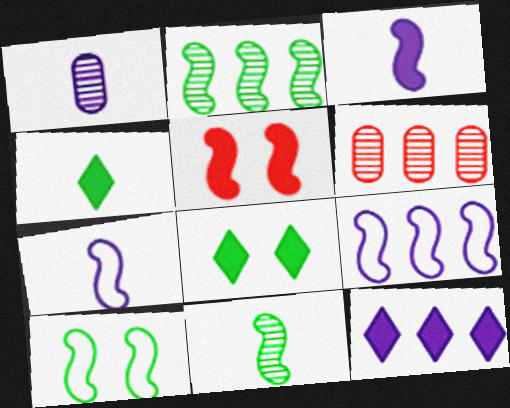[[2, 5, 7], 
[5, 9, 11], 
[6, 7, 8]]